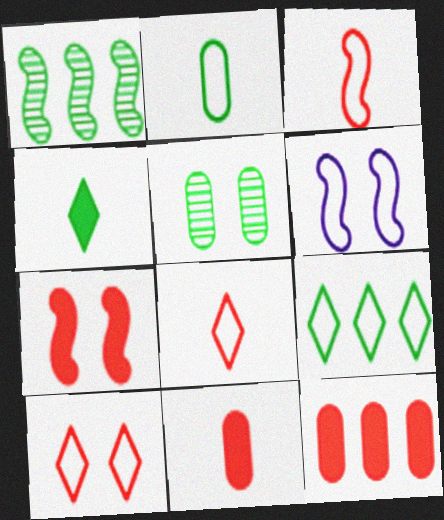[]